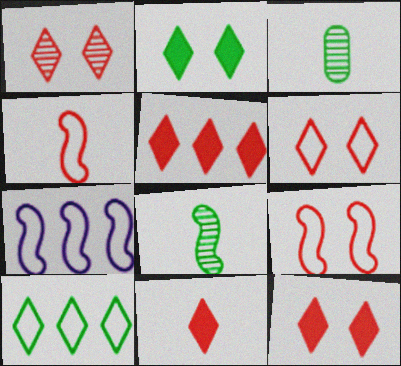[[1, 6, 12], 
[3, 7, 12], 
[5, 11, 12]]